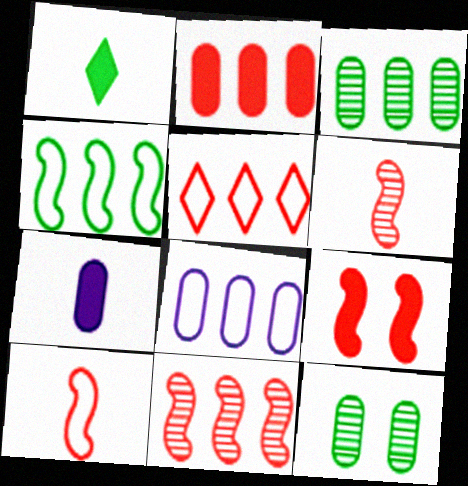[[1, 4, 12], 
[2, 3, 8], 
[2, 5, 11], 
[4, 5, 8], 
[9, 10, 11]]